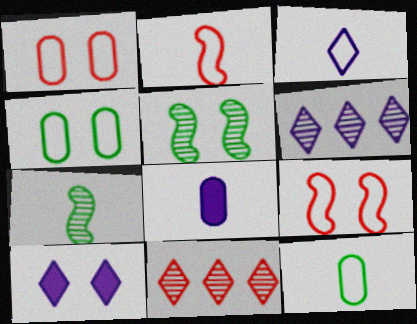[[1, 5, 10], 
[2, 3, 12], 
[3, 6, 10]]